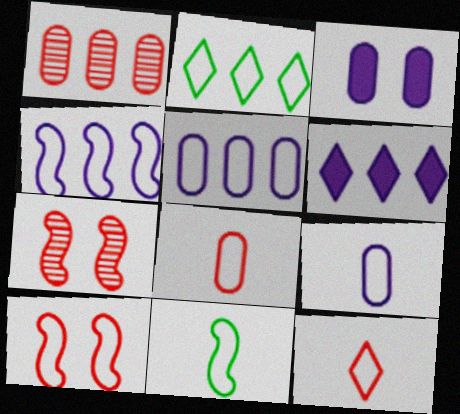[[2, 9, 10], 
[4, 10, 11], 
[9, 11, 12]]